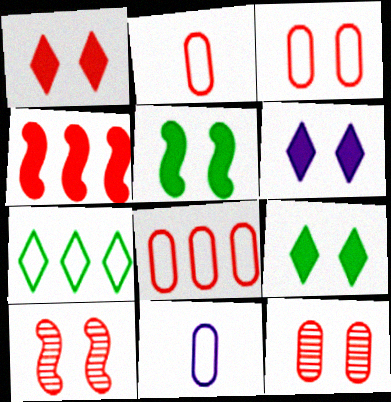[[1, 3, 10], 
[1, 6, 9], 
[2, 3, 8]]